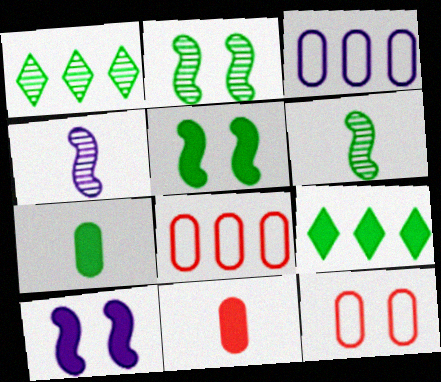[[4, 9, 12], 
[5, 7, 9], 
[9, 10, 11]]